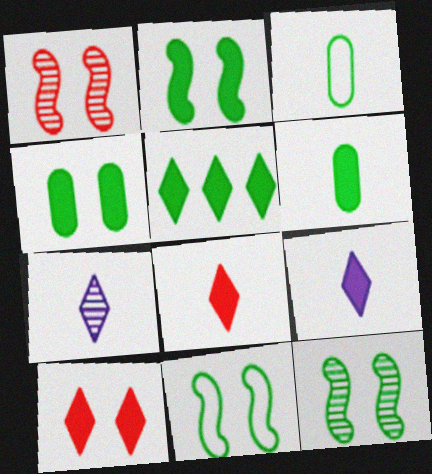[[2, 5, 6], 
[2, 11, 12], 
[3, 5, 12], 
[5, 9, 10]]